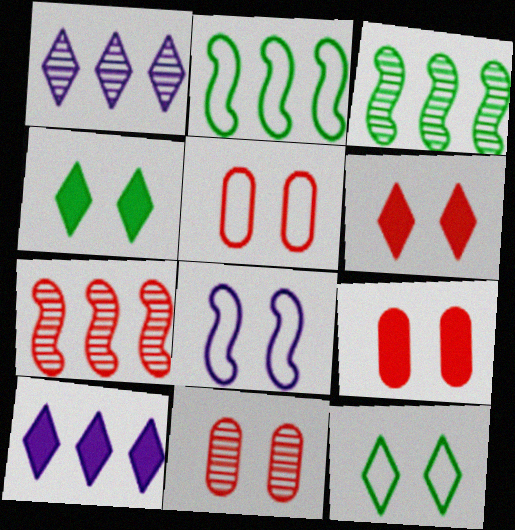[[4, 8, 11], 
[5, 8, 12], 
[5, 9, 11]]